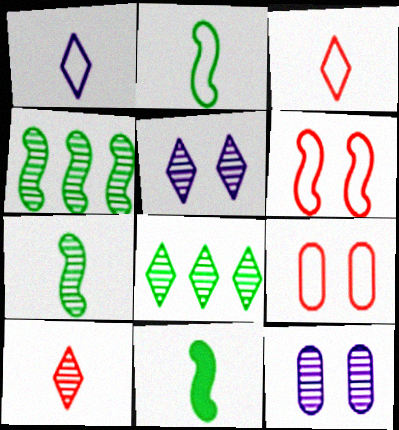[[2, 7, 11], 
[4, 10, 12], 
[5, 8, 10]]